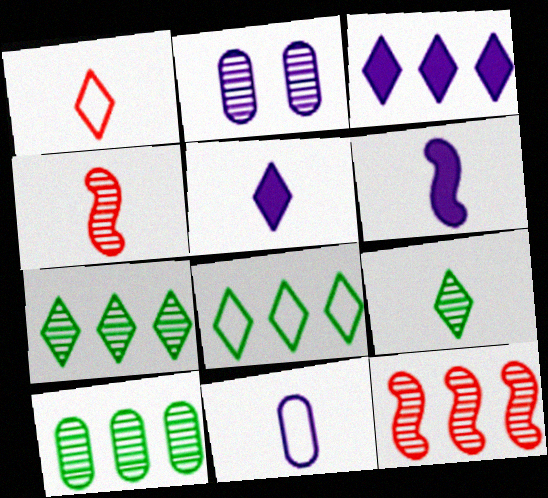[[1, 5, 9], 
[2, 4, 7], 
[2, 9, 12]]